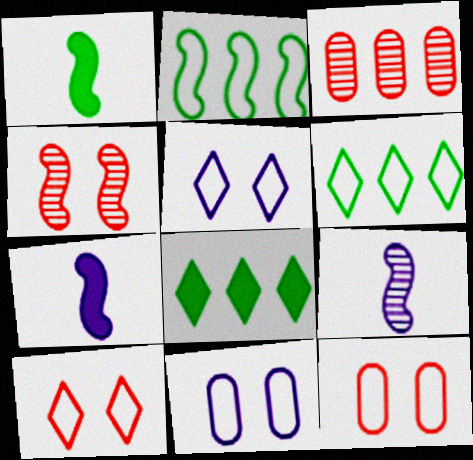[[1, 3, 5], 
[2, 4, 7], 
[8, 9, 12]]